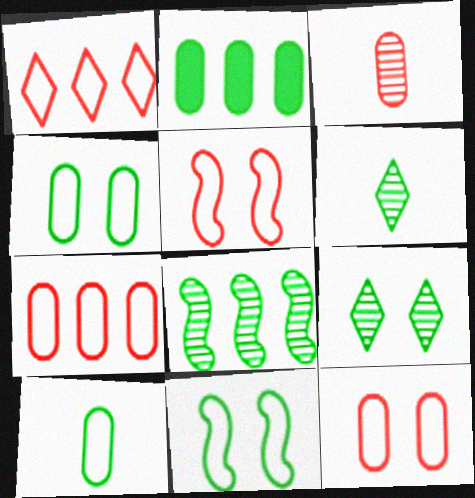[[2, 6, 11]]